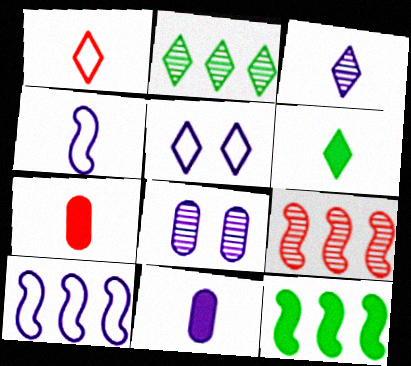[[1, 3, 6], 
[1, 8, 12], 
[3, 4, 11], 
[9, 10, 12]]